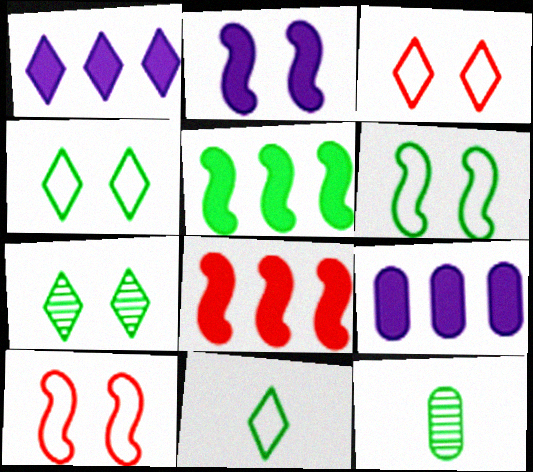[[1, 10, 12], 
[4, 5, 12]]